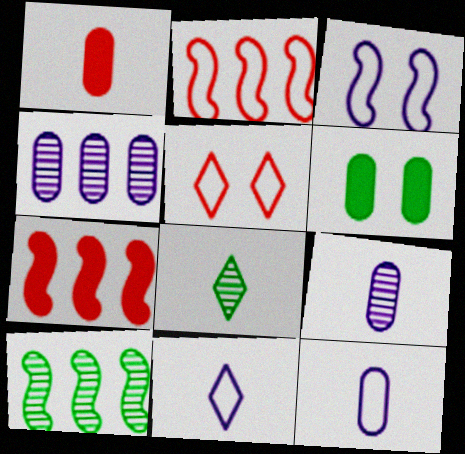[]